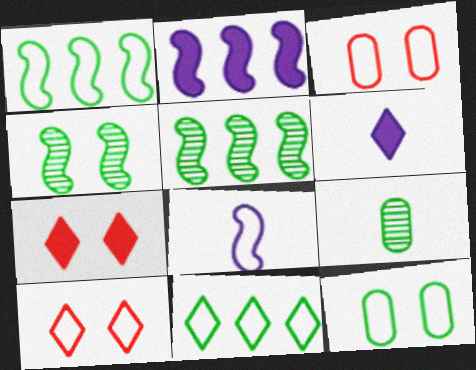[[2, 9, 10], 
[3, 5, 6], 
[3, 8, 11]]